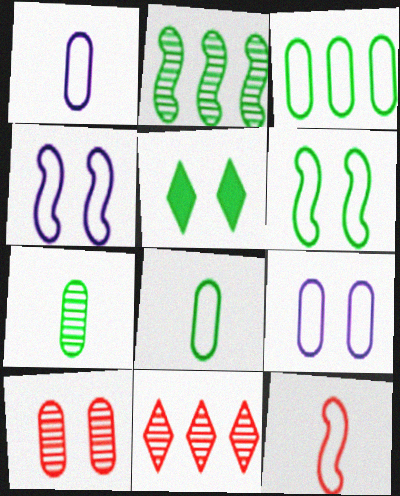[[2, 5, 8], 
[4, 5, 10]]